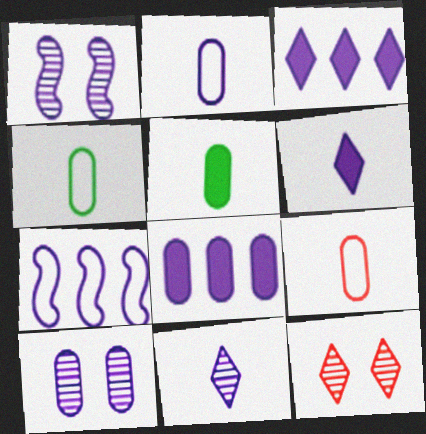[[1, 2, 3], 
[2, 4, 9], 
[2, 8, 10], 
[5, 7, 12], 
[6, 7, 10]]